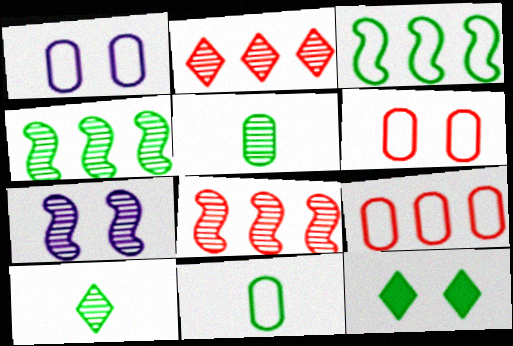[[1, 9, 11], 
[2, 5, 7], 
[3, 5, 12], 
[4, 11, 12], 
[6, 7, 12]]